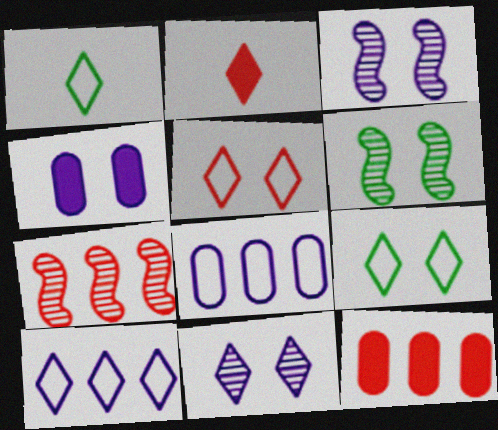[[1, 3, 12], 
[1, 4, 7], 
[1, 5, 10], 
[2, 6, 8], 
[4, 5, 6]]